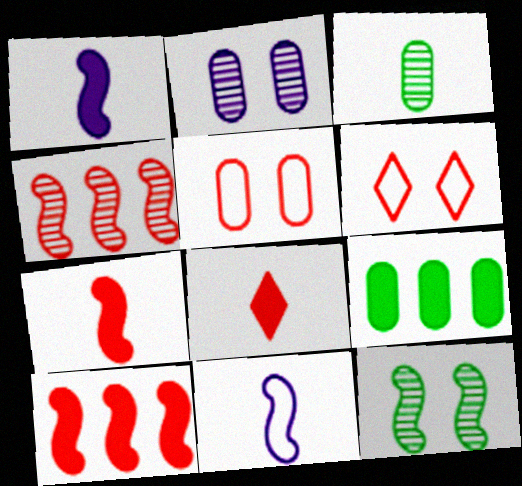[[3, 8, 11], 
[4, 5, 8], 
[10, 11, 12]]